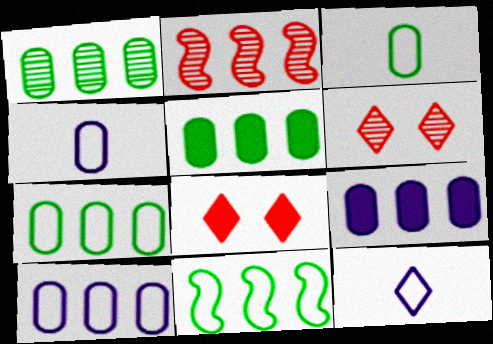[[1, 5, 7]]